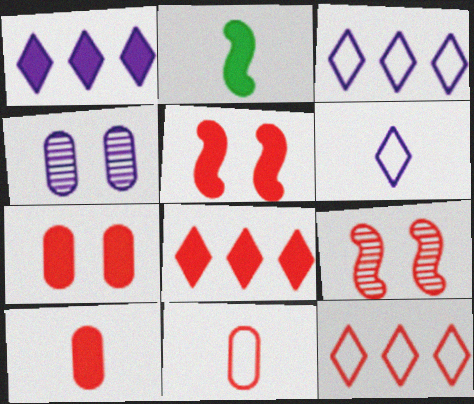[[1, 2, 7], 
[2, 4, 12], 
[5, 8, 10], 
[8, 9, 11], 
[9, 10, 12]]